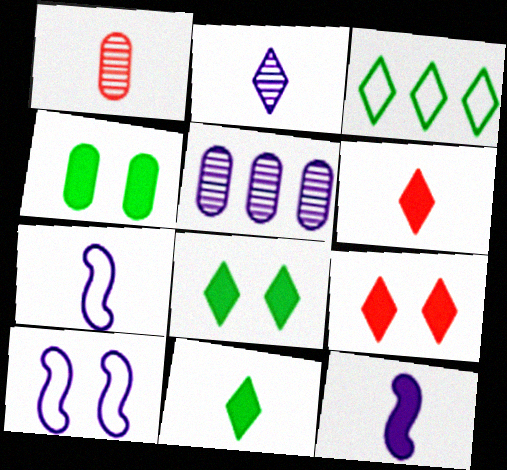[[1, 7, 11], 
[2, 3, 9]]